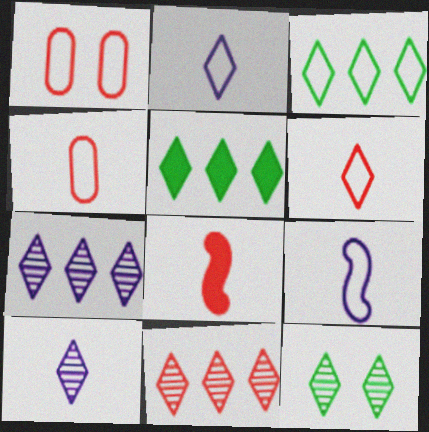[[1, 3, 9], 
[1, 8, 11], 
[10, 11, 12]]